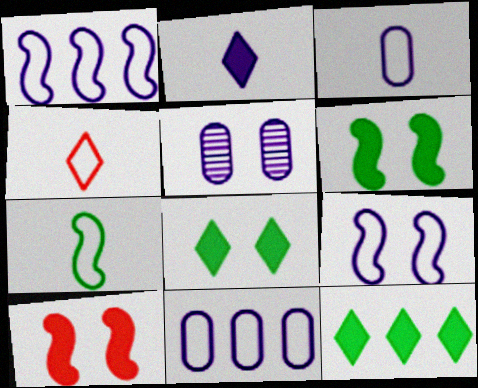[[1, 2, 5], 
[3, 4, 7]]